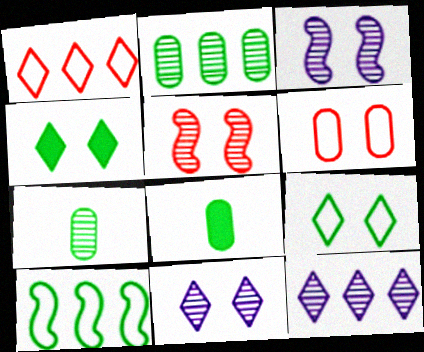[[1, 3, 8], 
[3, 4, 6], 
[4, 7, 10], 
[5, 7, 12]]